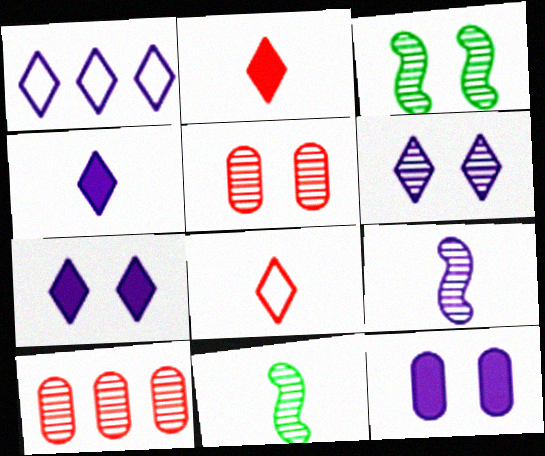[[1, 4, 6], 
[1, 9, 12], 
[3, 5, 6], 
[6, 10, 11]]